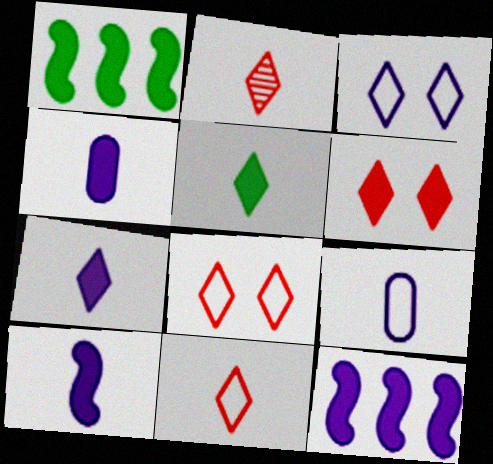[[1, 4, 6], 
[4, 7, 10]]